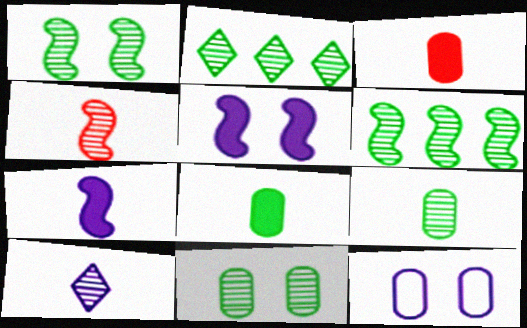[[1, 2, 9], 
[4, 9, 10]]